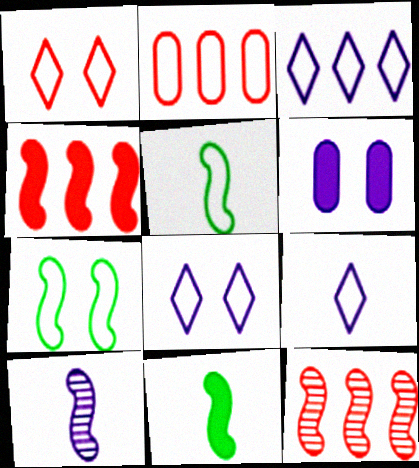[[2, 5, 8], 
[2, 7, 9], 
[3, 6, 10], 
[3, 8, 9], 
[4, 7, 10]]